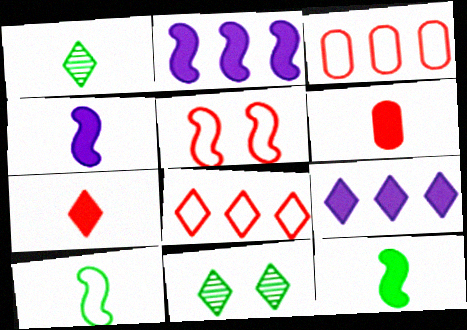[[3, 4, 11]]